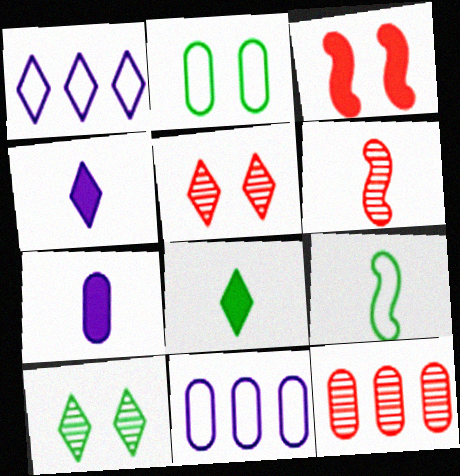[[1, 5, 8], 
[2, 7, 12], 
[5, 6, 12]]